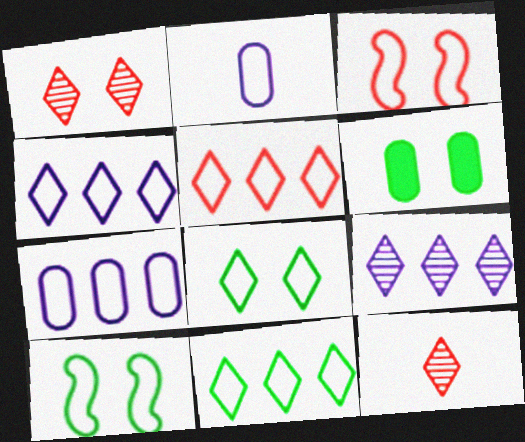[[2, 3, 11], 
[2, 5, 10], 
[4, 5, 11]]